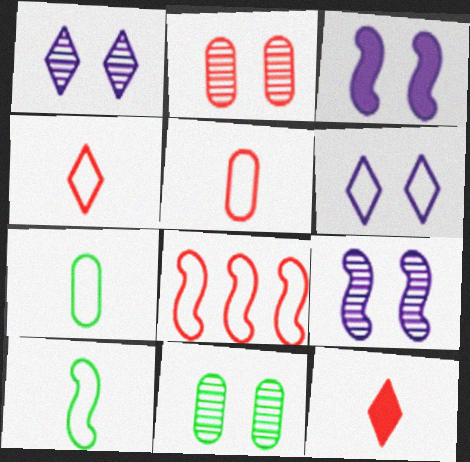[[2, 8, 12], 
[6, 7, 8]]